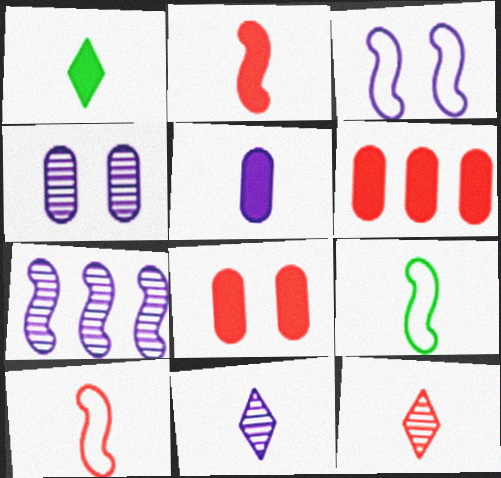[[1, 2, 5], 
[4, 7, 11], 
[5, 9, 12]]